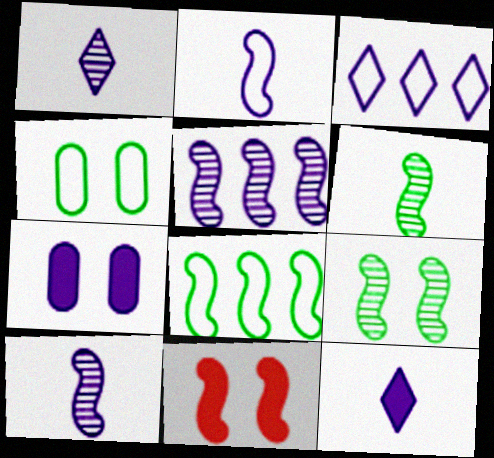[[3, 7, 10], 
[8, 10, 11]]